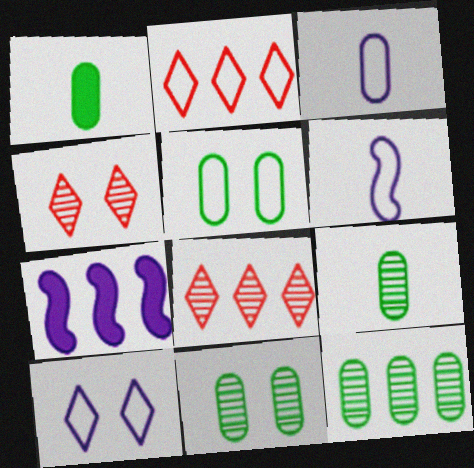[[1, 5, 12], 
[2, 5, 6], 
[2, 7, 12], 
[9, 11, 12]]